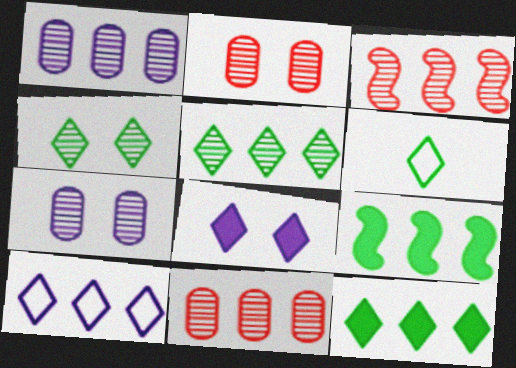[[1, 3, 5], 
[4, 6, 12], 
[9, 10, 11]]